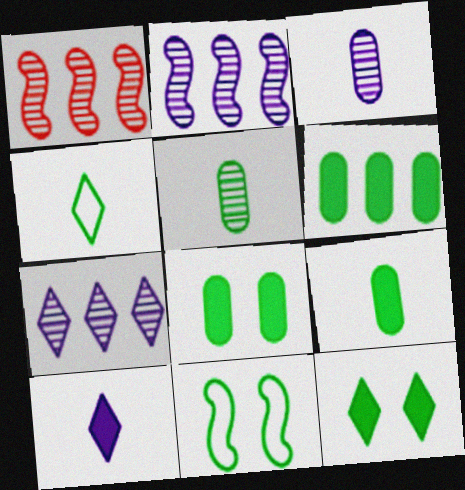[[6, 8, 9]]